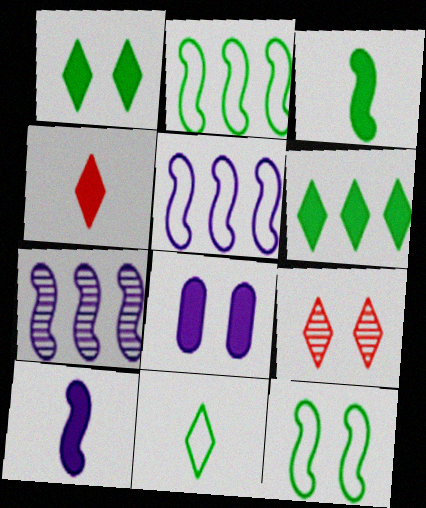[[8, 9, 12]]